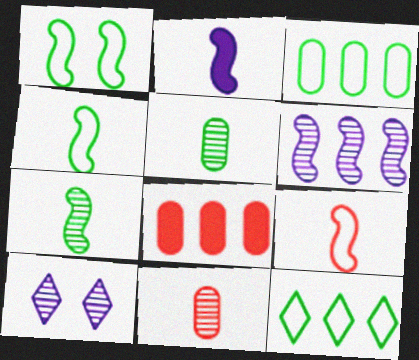[[2, 7, 9], 
[4, 8, 10], 
[6, 8, 12]]